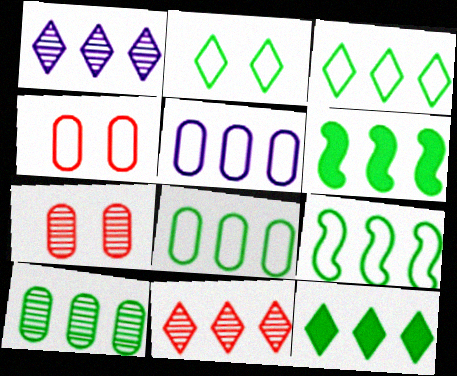[[3, 6, 10], 
[3, 8, 9], 
[5, 6, 11], 
[9, 10, 12]]